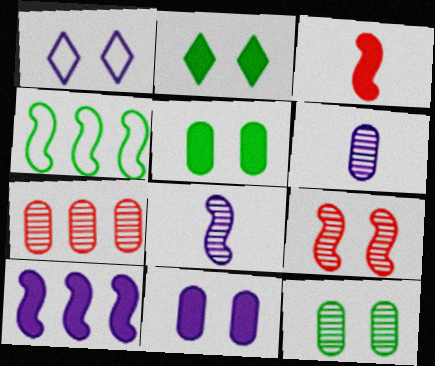[[1, 5, 9], 
[1, 6, 10], 
[6, 7, 12]]